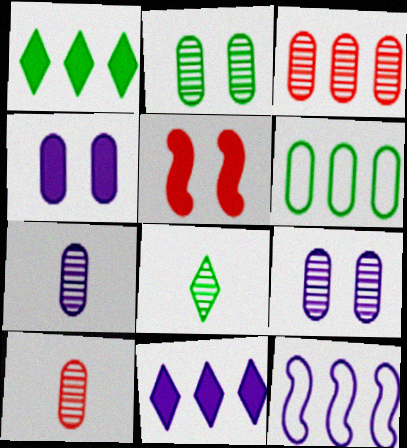[[1, 3, 12], 
[2, 3, 7], 
[4, 6, 10]]